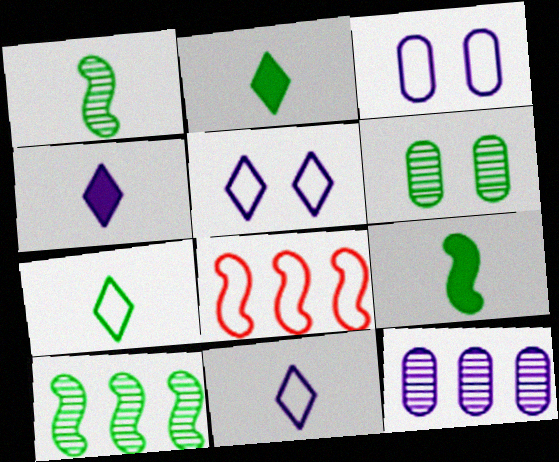[[3, 7, 8], 
[4, 6, 8]]